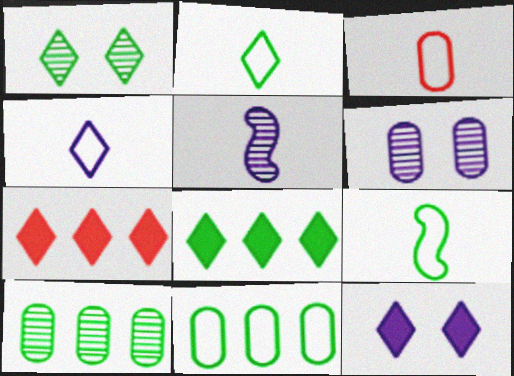[[1, 2, 8], 
[1, 4, 7], 
[3, 4, 9], 
[6, 7, 9]]